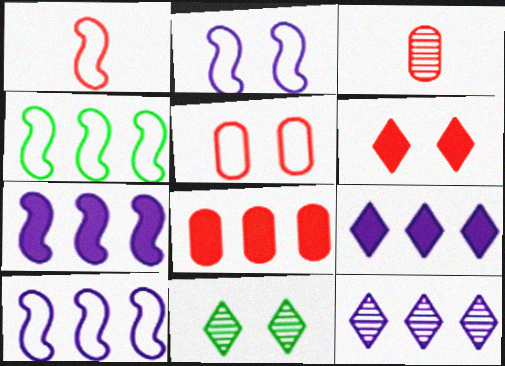[[1, 2, 4], 
[3, 5, 8], 
[4, 8, 12]]